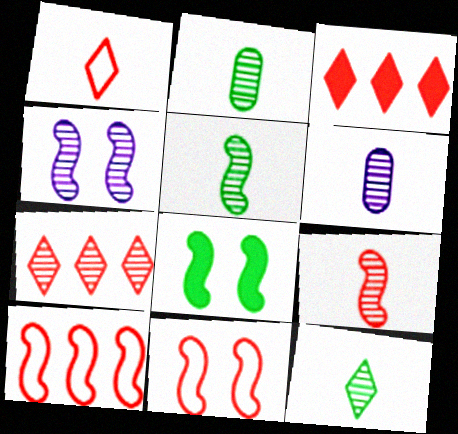[[2, 4, 7], 
[2, 5, 12], 
[4, 8, 11], 
[6, 9, 12]]